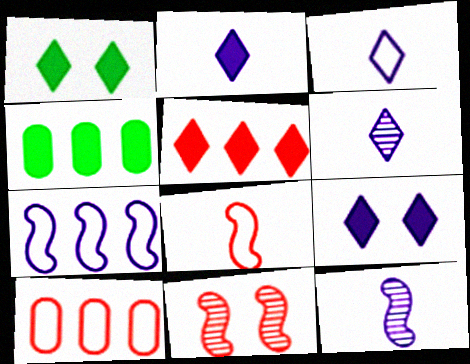[[1, 2, 5], 
[1, 10, 12], 
[2, 3, 6], 
[3, 4, 11]]